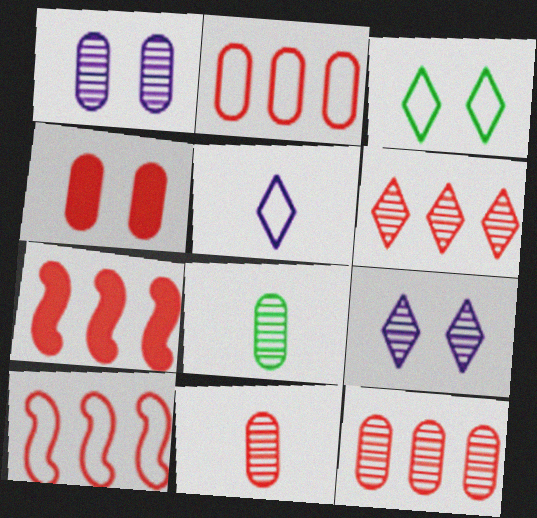[[1, 8, 12], 
[2, 4, 11], 
[2, 6, 7]]